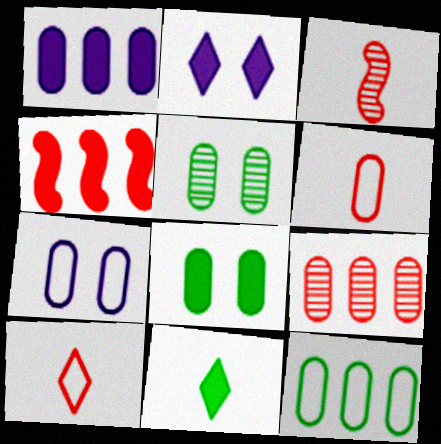[[1, 5, 6], 
[1, 9, 12], 
[2, 3, 12], 
[6, 7, 12]]